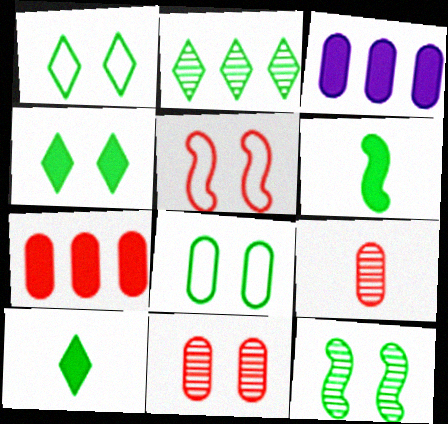[[1, 2, 10], 
[2, 6, 8], 
[3, 8, 9], 
[4, 8, 12]]